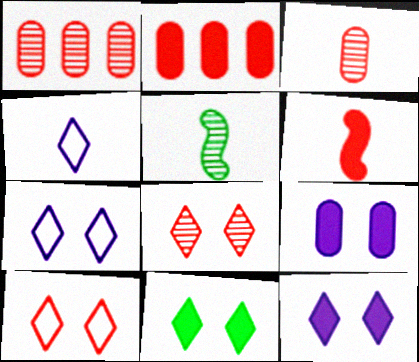[[1, 6, 10], 
[2, 5, 7], 
[7, 8, 11]]